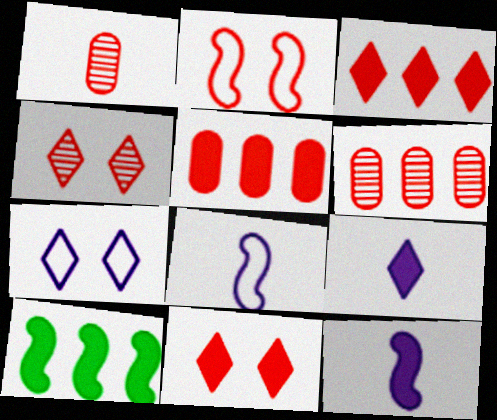[[1, 2, 3], 
[1, 7, 10]]